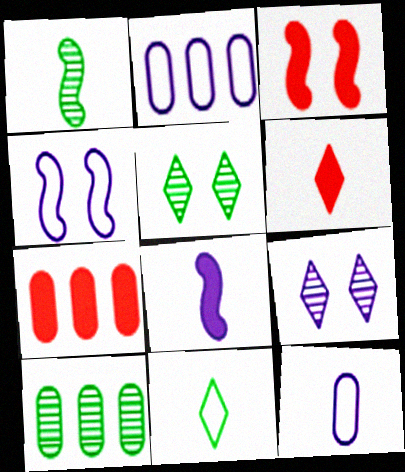[[1, 5, 10], 
[1, 6, 12], 
[2, 7, 10], 
[2, 8, 9], 
[3, 6, 7], 
[4, 6, 10]]